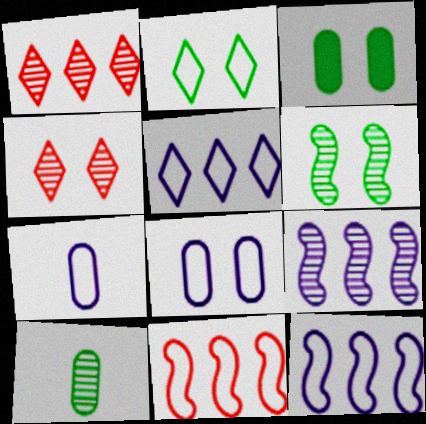[[2, 3, 6], 
[2, 7, 11], 
[4, 9, 10]]